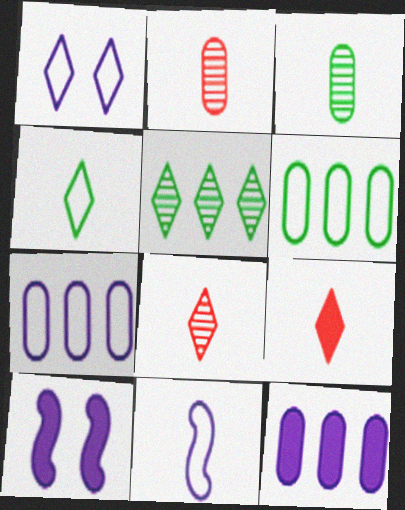[[1, 5, 9], 
[1, 7, 11], 
[3, 9, 11], 
[6, 8, 10]]